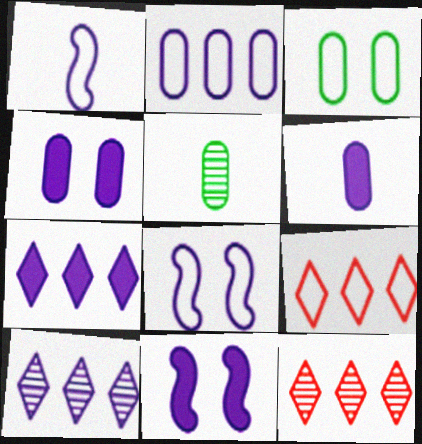[[1, 3, 9], 
[1, 4, 10], 
[5, 9, 11], 
[6, 7, 11], 
[6, 8, 10]]